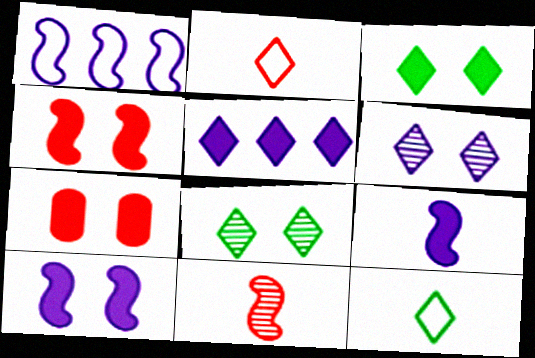[[2, 5, 8], 
[3, 7, 10]]